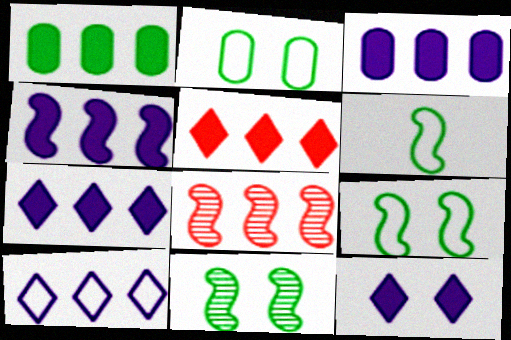[[1, 4, 5], 
[1, 8, 10], 
[3, 4, 7]]